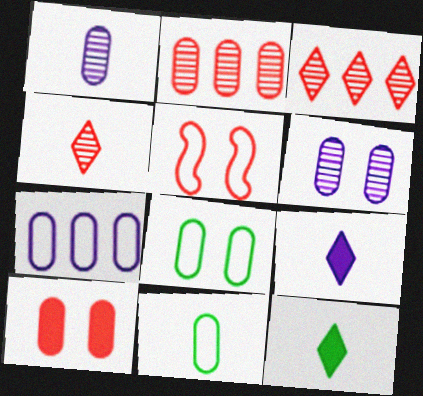[[6, 8, 10]]